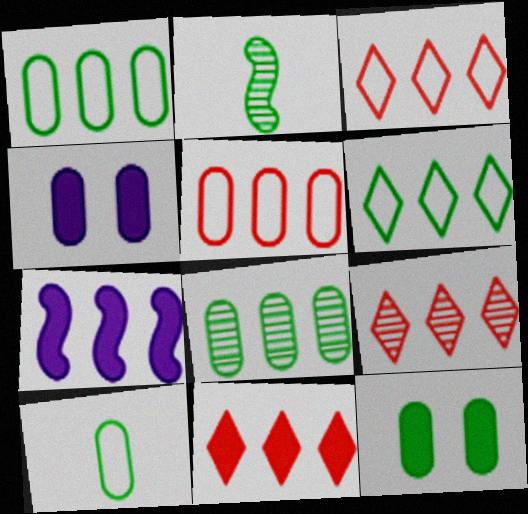[[1, 7, 9], 
[2, 3, 4], 
[2, 6, 12], 
[3, 7, 8], 
[3, 9, 11], 
[8, 10, 12]]